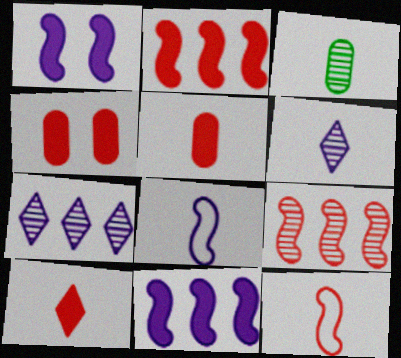[[2, 4, 10], 
[3, 8, 10]]